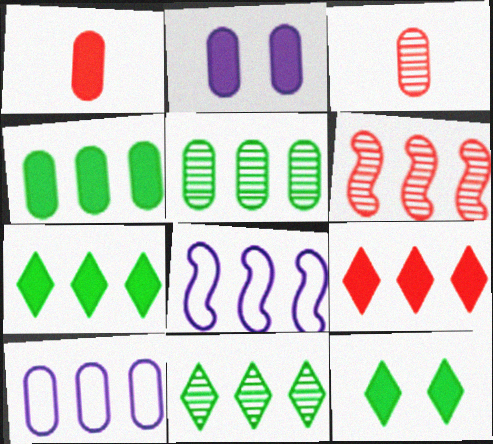[[1, 2, 4], 
[3, 8, 12], 
[5, 8, 9], 
[6, 7, 10]]